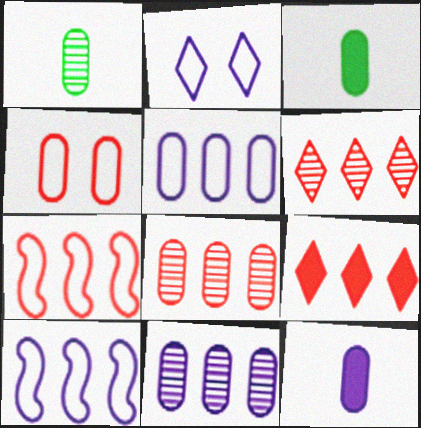[[3, 4, 11], 
[7, 8, 9]]